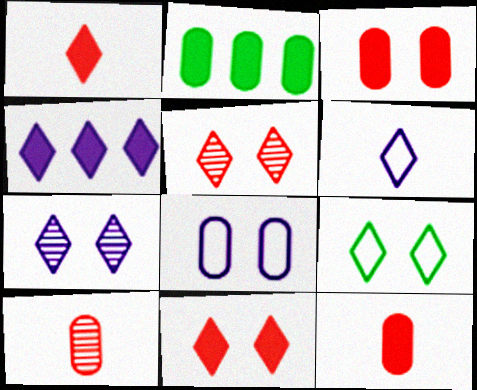[[2, 8, 10], 
[4, 6, 7], 
[7, 9, 11]]